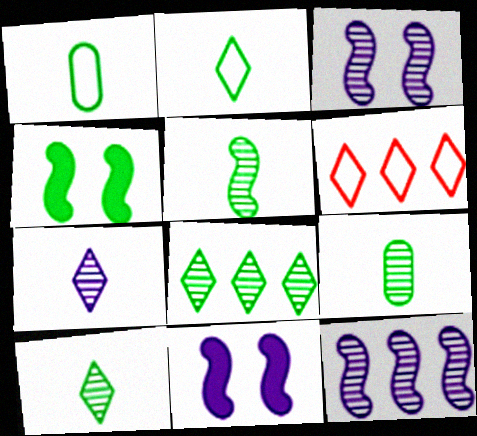[[1, 4, 8], 
[5, 9, 10], 
[6, 9, 11]]